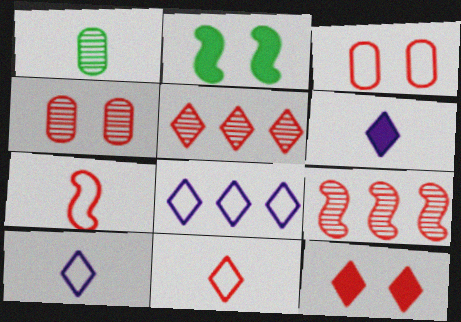[[1, 6, 7], 
[5, 11, 12]]